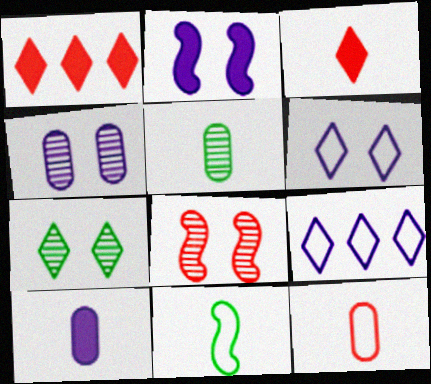[[1, 4, 11], 
[1, 8, 12], 
[2, 4, 6], 
[3, 7, 9], 
[4, 7, 8], 
[5, 10, 12]]